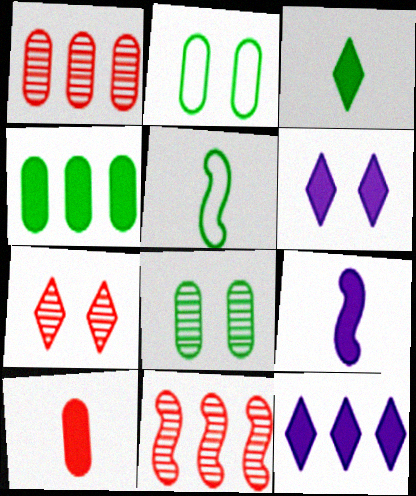[[1, 5, 6], 
[3, 9, 10]]